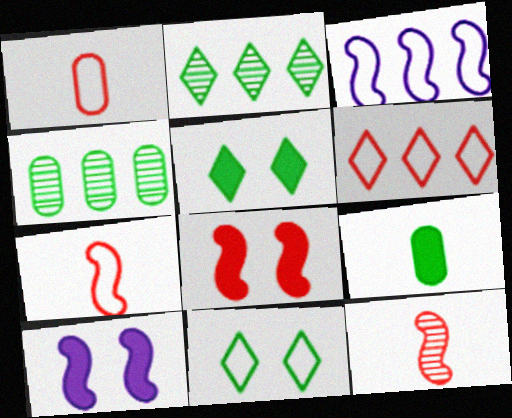[[1, 2, 10], 
[1, 3, 11]]